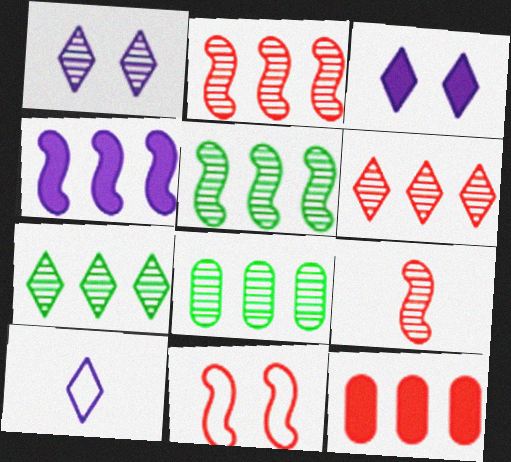[[1, 8, 9], 
[5, 7, 8]]